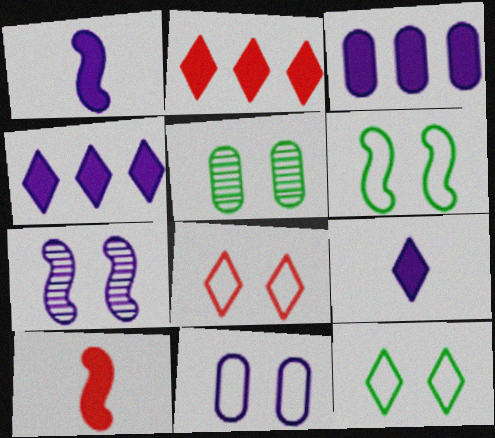[[6, 8, 11]]